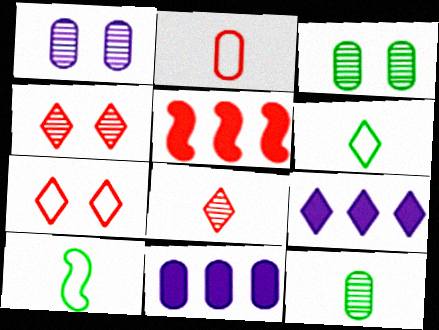[[1, 5, 6], 
[2, 3, 11], 
[2, 4, 5], 
[4, 6, 9], 
[4, 10, 11]]